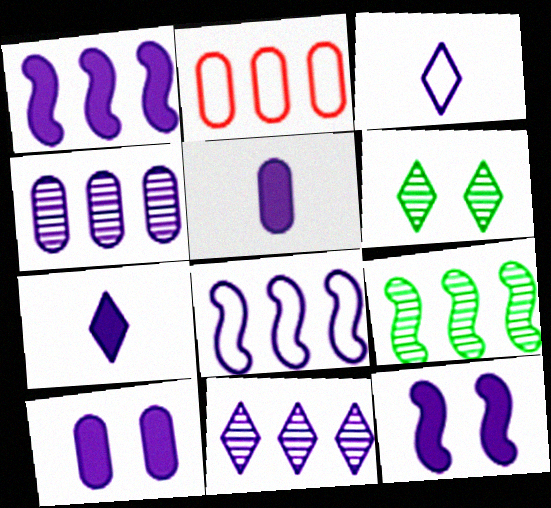[[1, 7, 10], 
[3, 4, 12]]